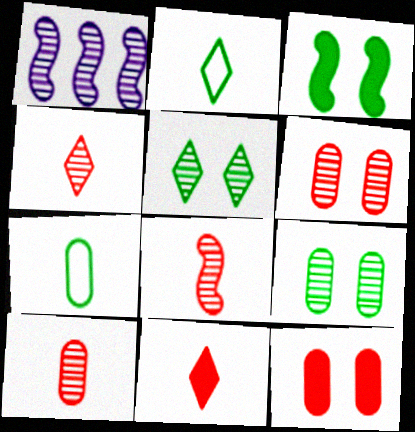[[1, 2, 12], 
[1, 4, 9], 
[1, 5, 10], 
[4, 8, 10]]